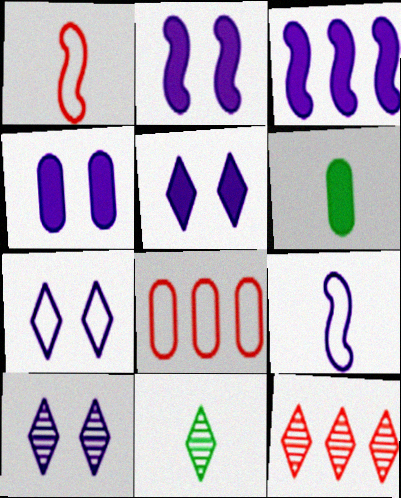[[2, 4, 5], 
[2, 8, 11], 
[5, 7, 10], 
[10, 11, 12]]